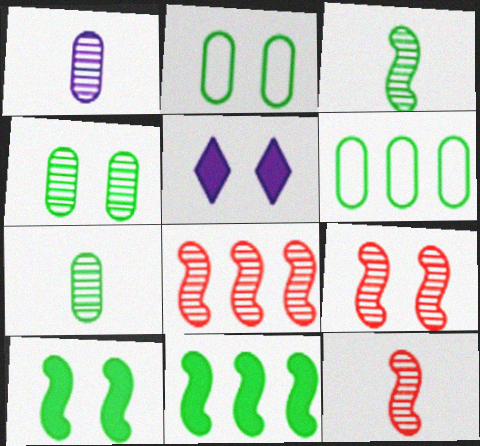[[2, 5, 9], 
[5, 6, 12], 
[8, 9, 12]]